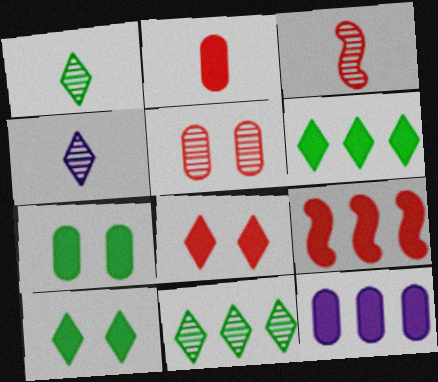[[2, 7, 12], 
[2, 8, 9], 
[6, 9, 12]]